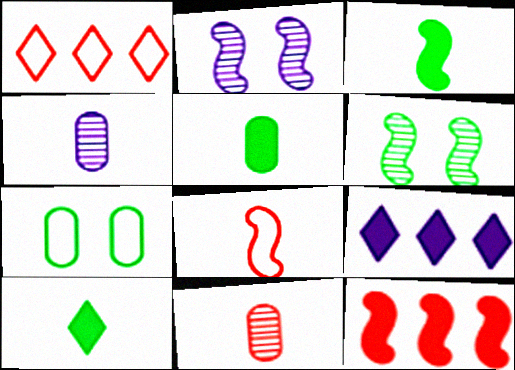[[1, 2, 5], 
[3, 5, 10], 
[4, 8, 10]]